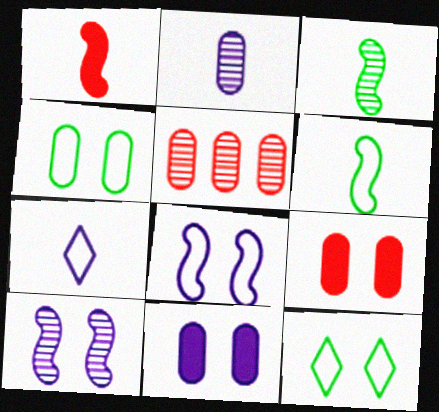[[9, 10, 12]]